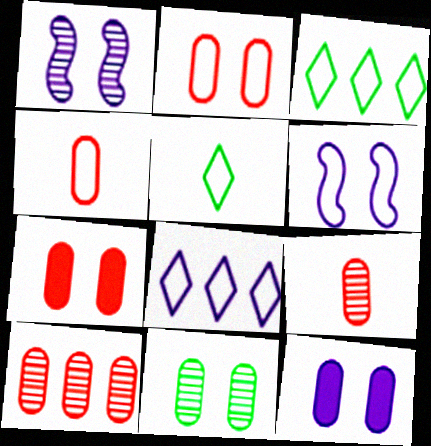[[2, 11, 12], 
[3, 4, 6], 
[4, 7, 10]]